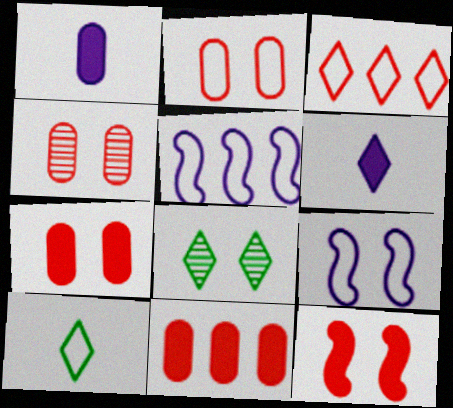[[2, 4, 7], 
[2, 5, 10], 
[3, 6, 8], 
[7, 8, 9]]